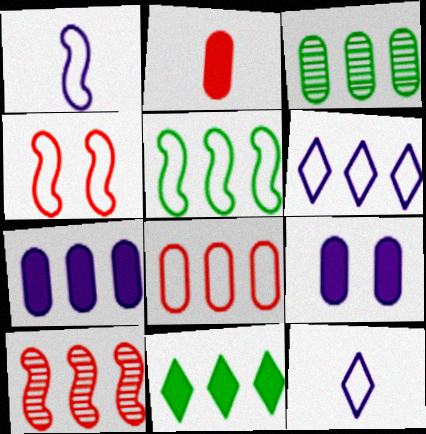[[1, 4, 5], 
[3, 5, 11], 
[3, 7, 8], 
[5, 6, 8]]